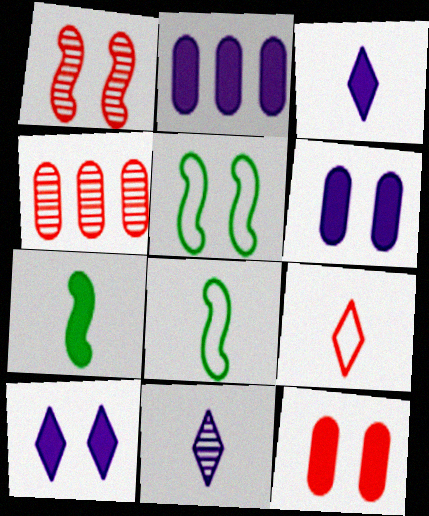[[3, 4, 5], 
[4, 8, 10]]